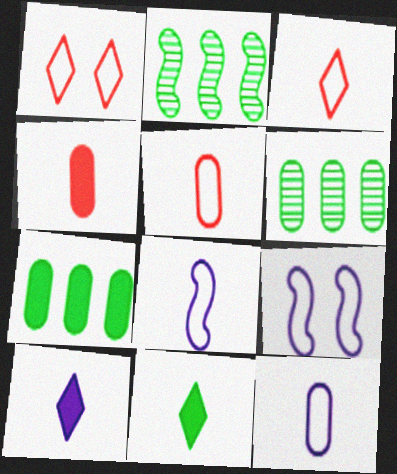[]